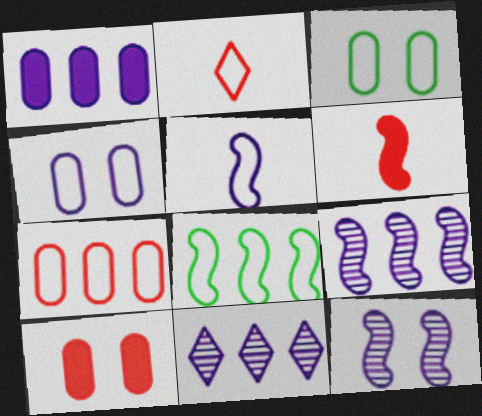[[2, 4, 8], 
[3, 6, 11], 
[6, 8, 12]]